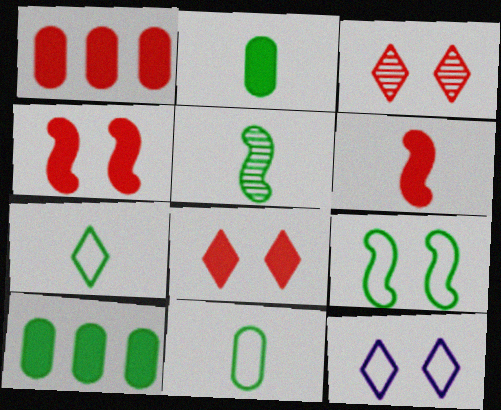[[1, 5, 12], 
[1, 6, 8], 
[2, 5, 7]]